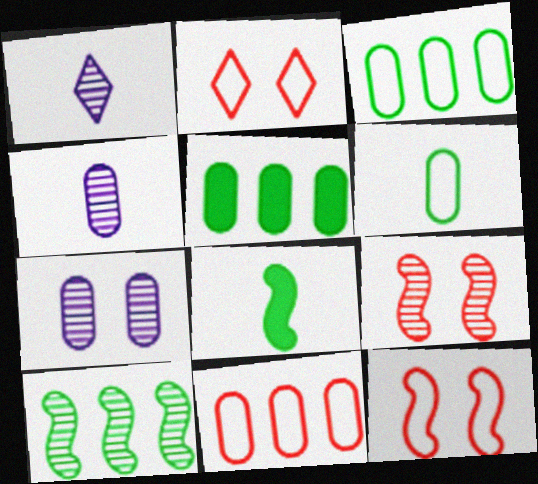[[1, 5, 12]]